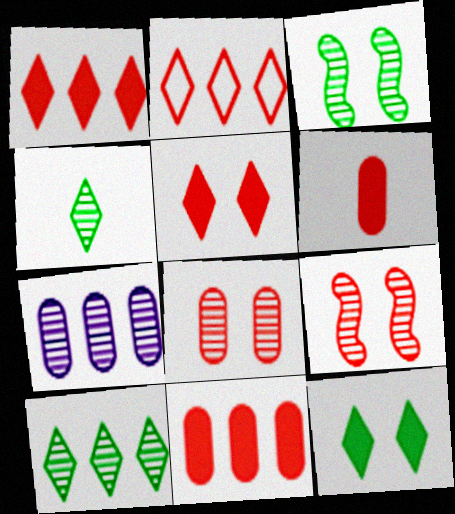[[2, 6, 9], 
[4, 7, 9]]